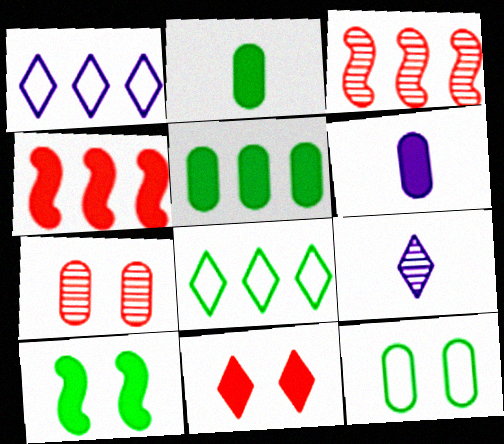[[1, 3, 5], 
[4, 9, 12], 
[8, 9, 11]]